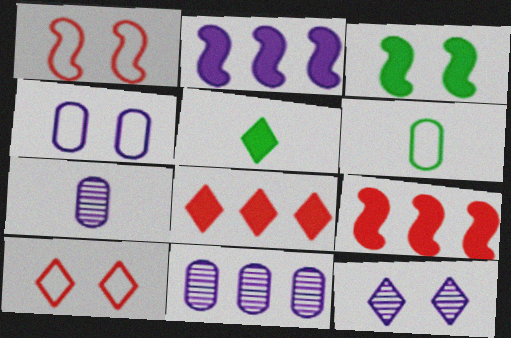[[1, 5, 11], 
[6, 9, 12]]